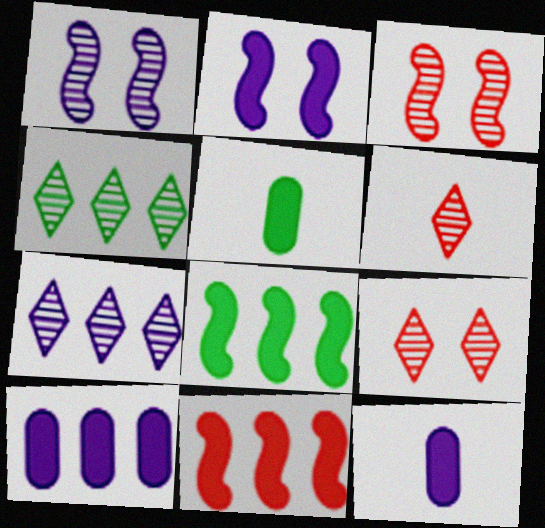[]